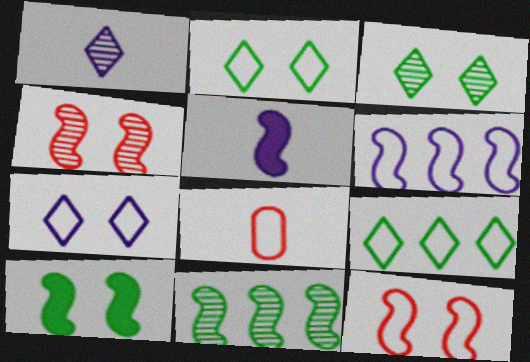[[2, 6, 8], 
[5, 11, 12]]